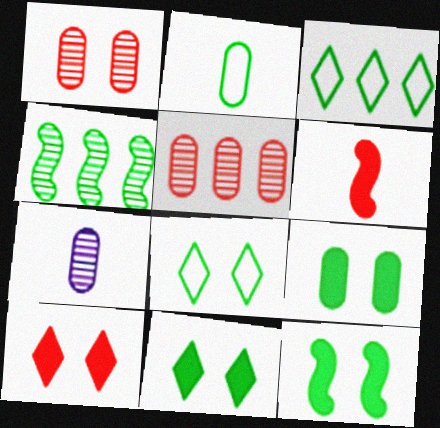[[2, 4, 11], 
[9, 11, 12]]